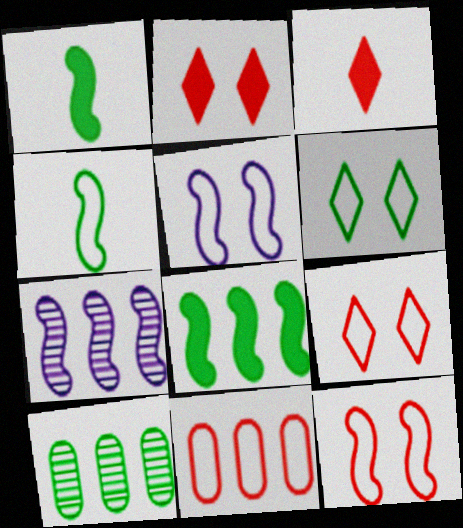[[1, 6, 10], 
[1, 7, 12], 
[3, 5, 10]]